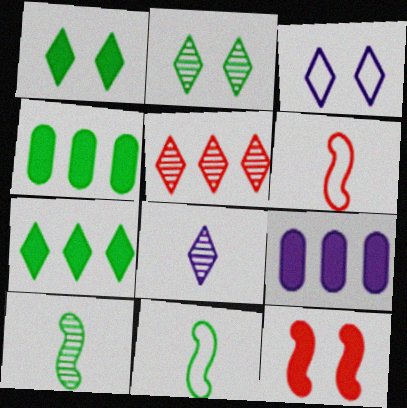[[2, 4, 11], 
[2, 5, 8], 
[2, 6, 9]]